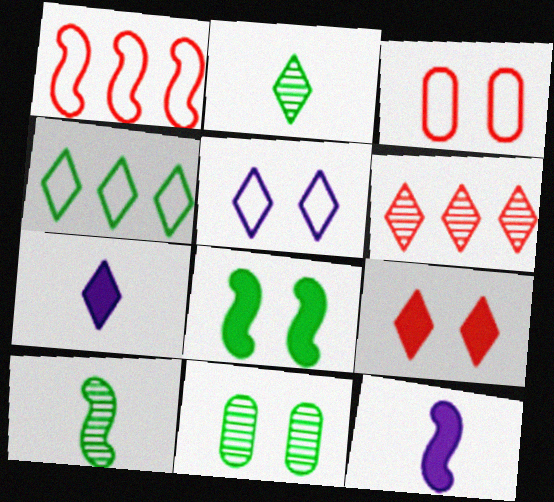[[1, 7, 11]]